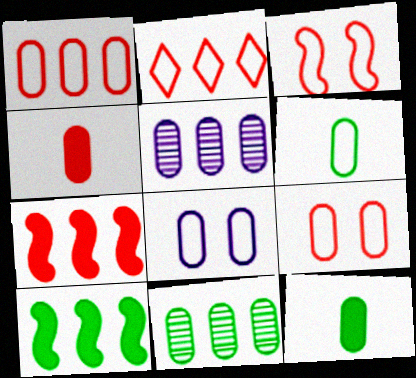[[1, 6, 8], 
[2, 5, 10], 
[4, 8, 11], 
[5, 9, 12]]